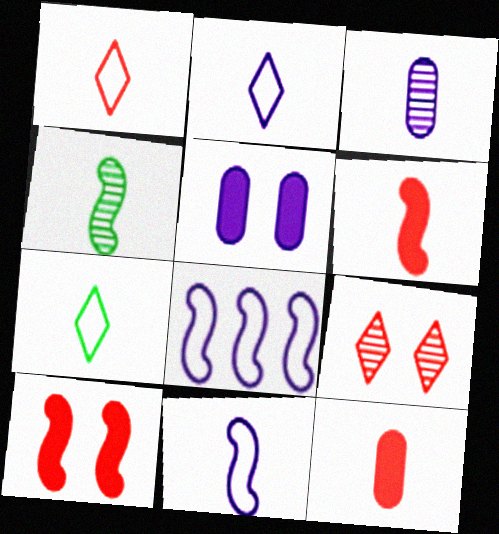[[1, 2, 7], 
[2, 4, 12], 
[3, 6, 7], 
[4, 6, 11], 
[4, 8, 10]]